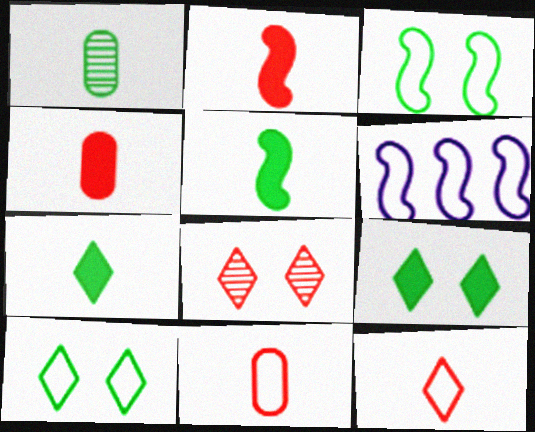[[6, 10, 11]]